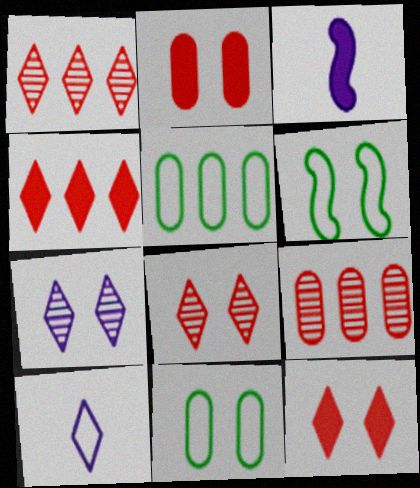[[1, 3, 11], 
[2, 6, 7], 
[3, 5, 8]]